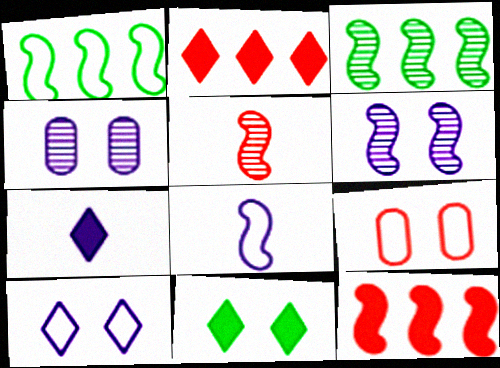[[2, 5, 9], 
[2, 7, 11], 
[3, 5, 6], 
[3, 7, 9], 
[6, 9, 11]]